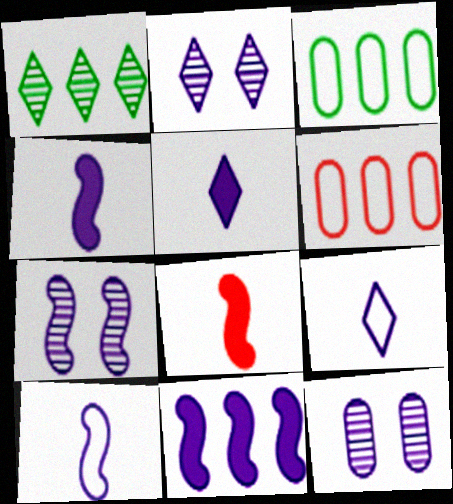[[1, 6, 11], 
[2, 3, 8], 
[2, 7, 12], 
[7, 10, 11], 
[9, 11, 12]]